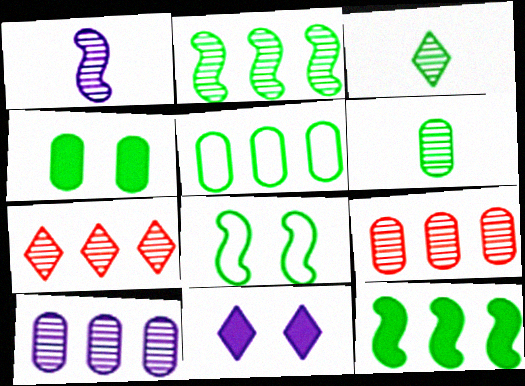[[2, 7, 10], 
[4, 5, 6]]